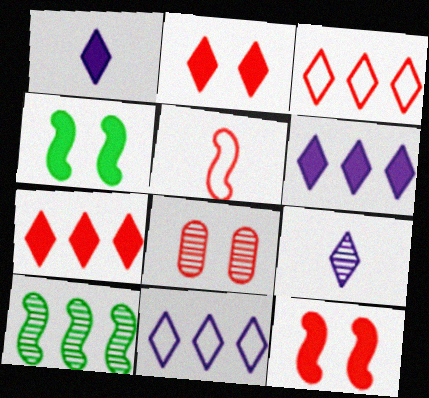[[5, 7, 8], 
[8, 9, 10]]